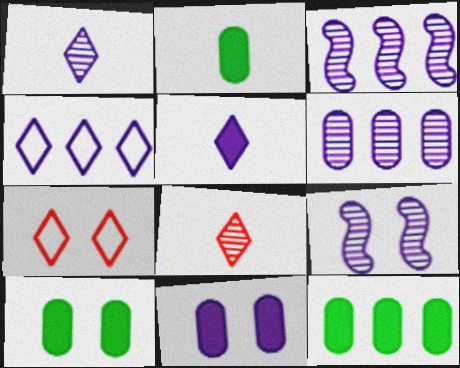[[1, 6, 9], 
[2, 3, 7], 
[2, 10, 12], 
[7, 9, 10]]